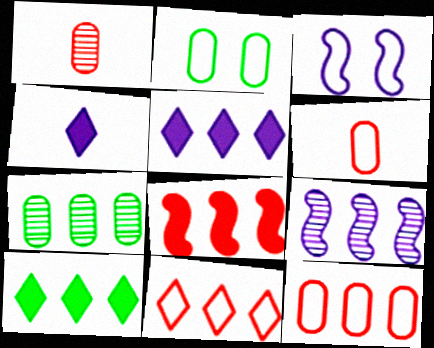[[1, 3, 10], 
[9, 10, 12]]